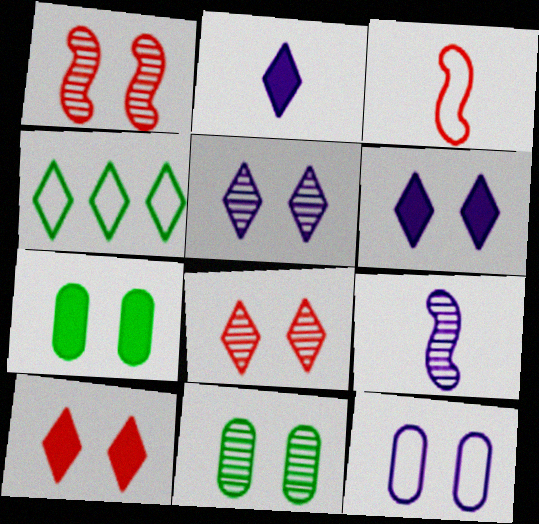[[1, 5, 11], 
[2, 4, 8], 
[3, 4, 12]]